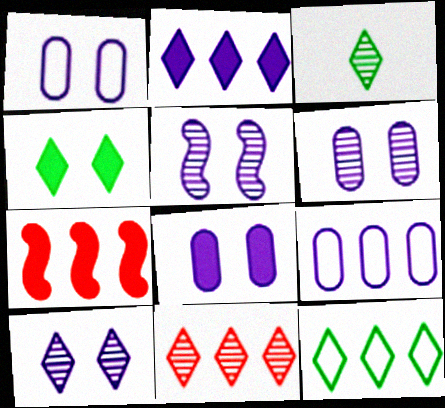[[1, 3, 7], 
[1, 6, 8], 
[2, 11, 12], 
[3, 4, 12], 
[3, 10, 11], 
[5, 6, 10]]